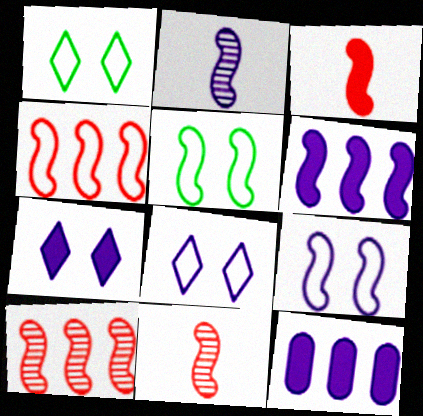[[1, 11, 12], 
[2, 6, 9], 
[2, 8, 12], 
[5, 6, 11]]